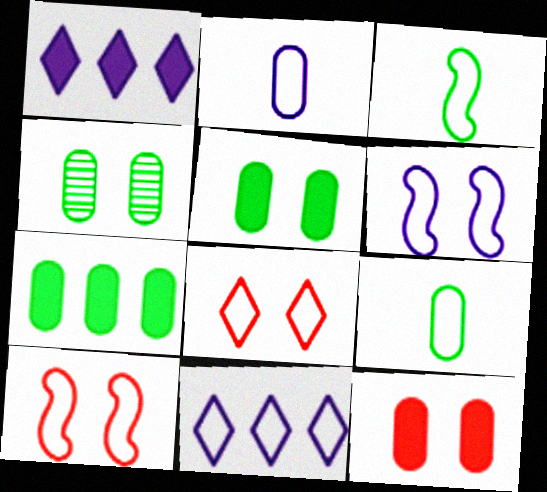[[2, 6, 11], 
[4, 7, 9], 
[9, 10, 11]]